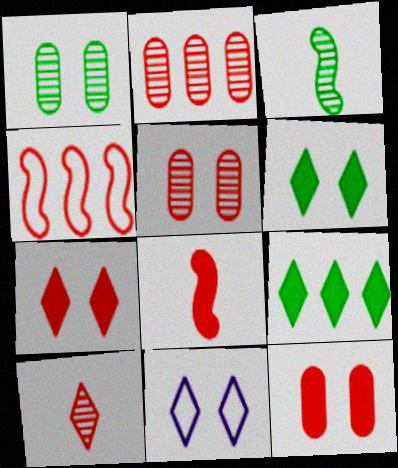[[4, 10, 12], 
[9, 10, 11]]